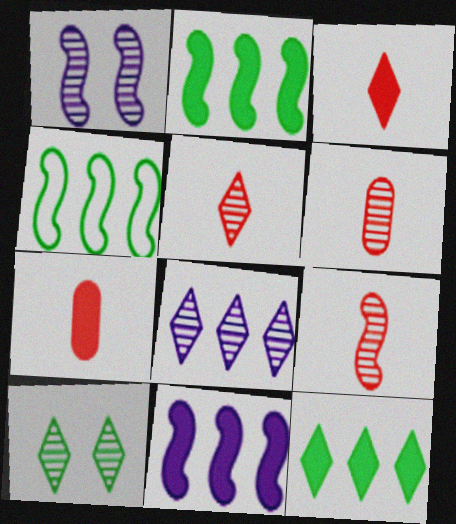[[5, 6, 9], 
[5, 8, 10]]